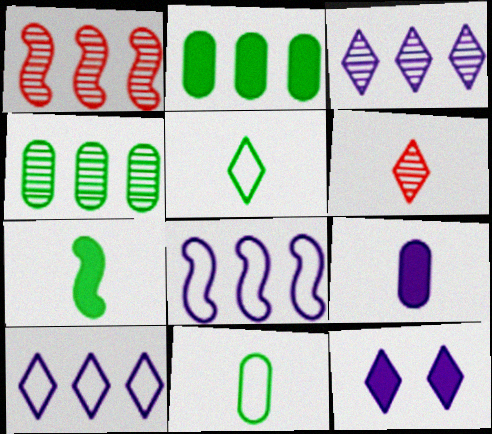[[1, 2, 10], 
[1, 3, 4], 
[1, 11, 12]]